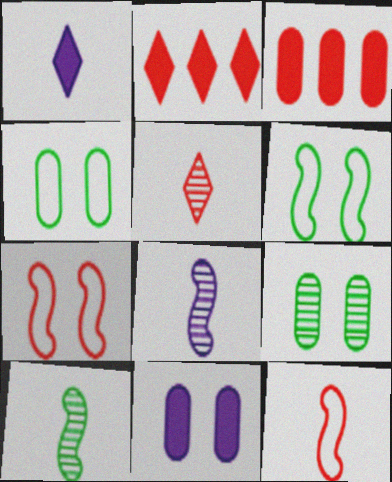[[2, 4, 8], 
[3, 5, 7]]